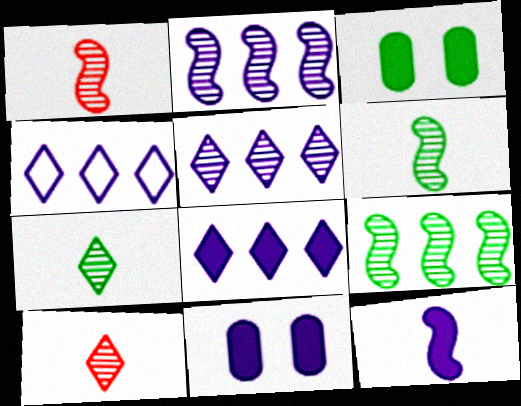[[1, 3, 4], 
[4, 5, 8], 
[8, 11, 12]]